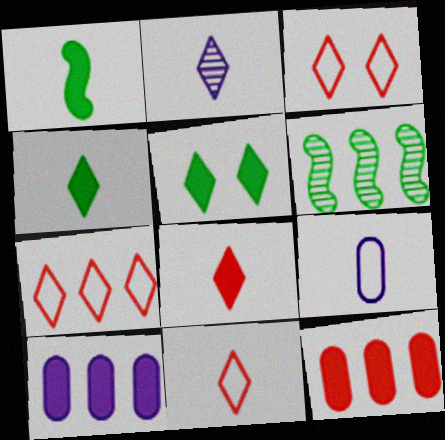[[2, 4, 11], 
[2, 5, 7], 
[3, 7, 11], 
[6, 7, 10]]